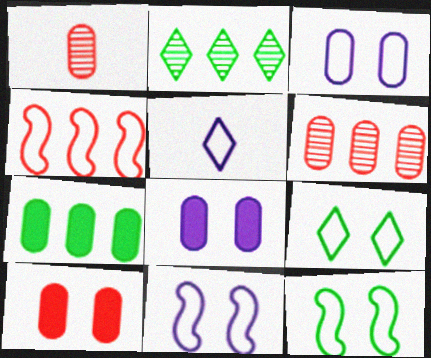[[1, 3, 7]]